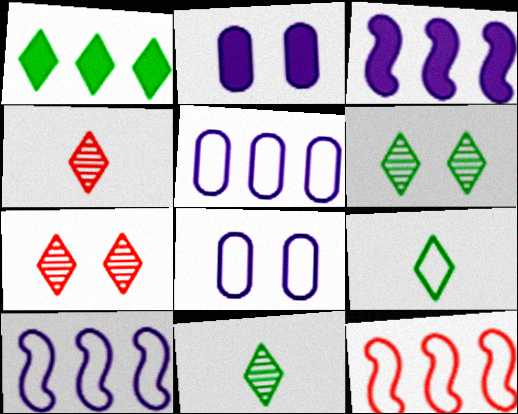[[1, 6, 9], 
[2, 11, 12], 
[8, 9, 12]]